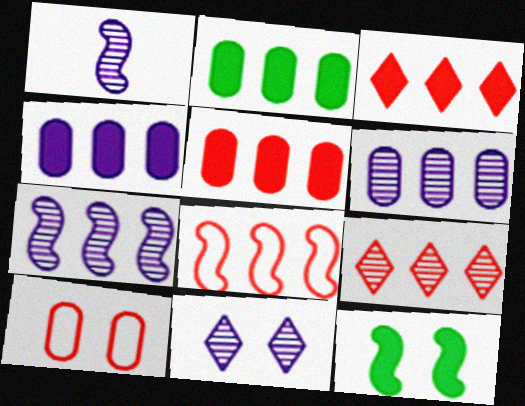[[1, 6, 11], 
[1, 8, 12], 
[2, 4, 5], 
[5, 8, 9], 
[10, 11, 12]]